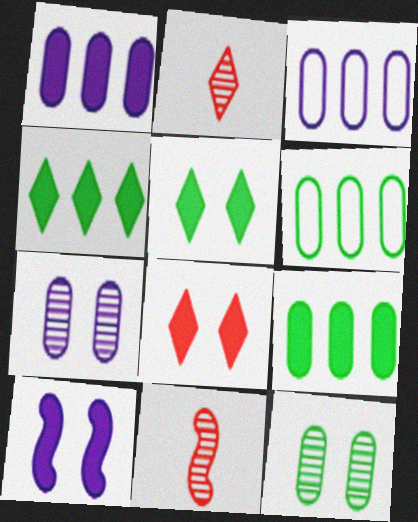[[2, 6, 10], 
[3, 5, 11]]